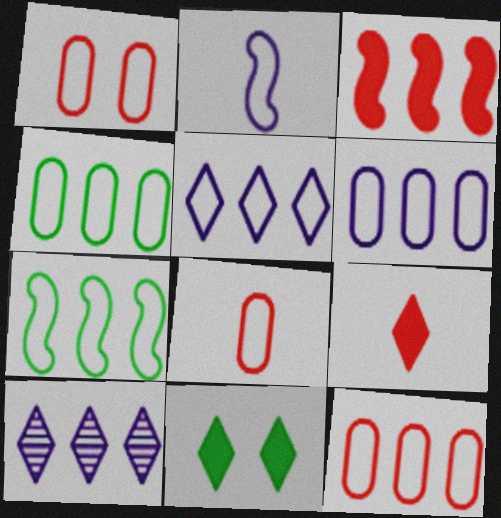[[1, 8, 12], 
[3, 4, 10], 
[4, 6, 12], 
[5, 7, 12]]